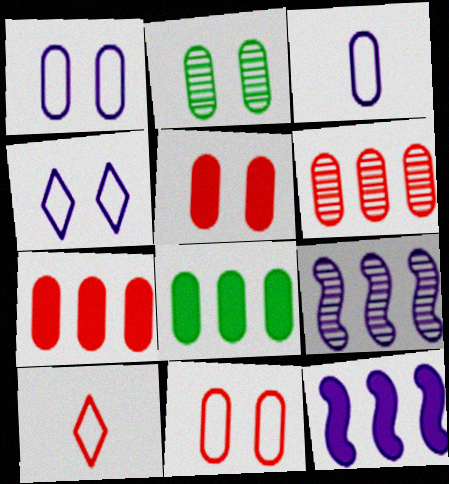[[1, 2, 5], 
[2, 3, 7], 
[2, 10, 12]]